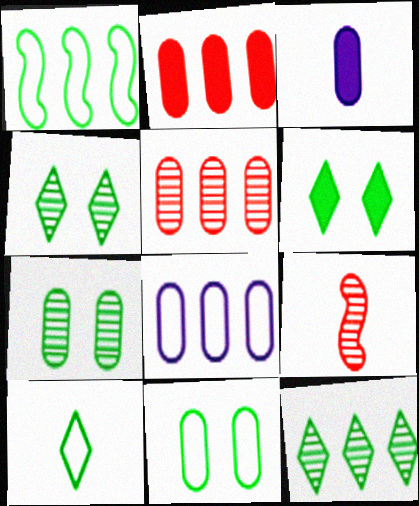[[1, 10, 11], 
[3, 5, 11], 
[3, 9, 10], 
[6, 8, 9], 
[6, 10, 12]]